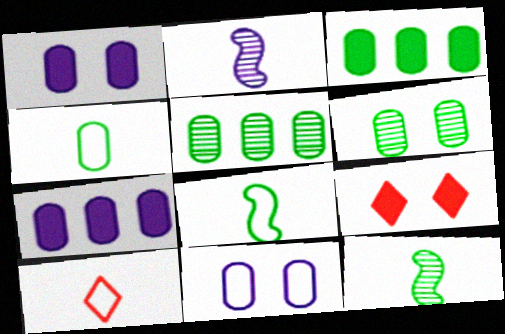[[3, 4, 6]]